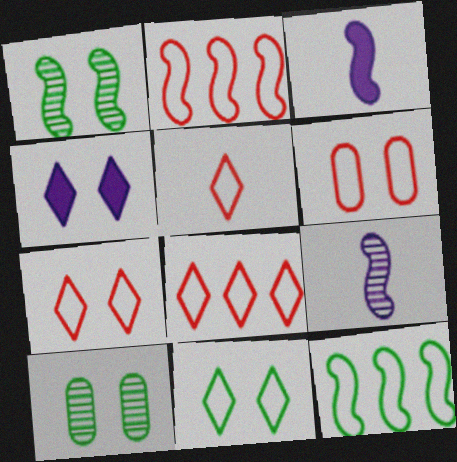[[1, 2, 3], 
[1, 4, 6], 
[2, 5, 6], 
[3, 8, 10], 
[5, 7, 8]]